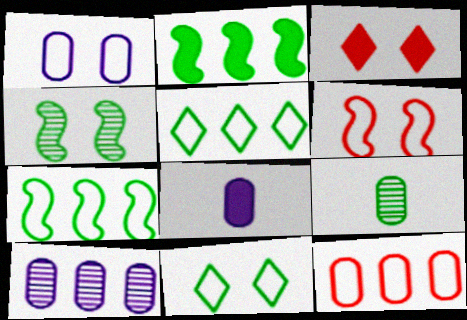[[1, 3, 4], 
[1, 6, 11], 
[1, 8, 10], 
[2, 3, 8], 
[2, 9, 11]]